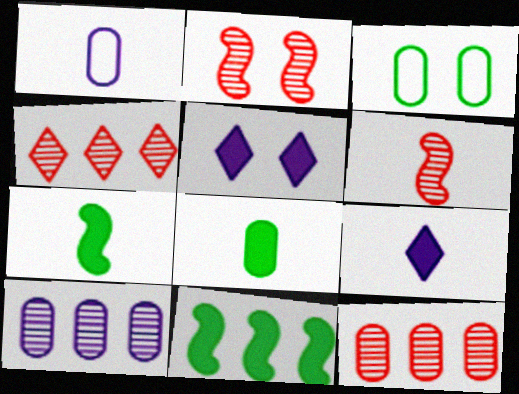[[2, 3, 5]]